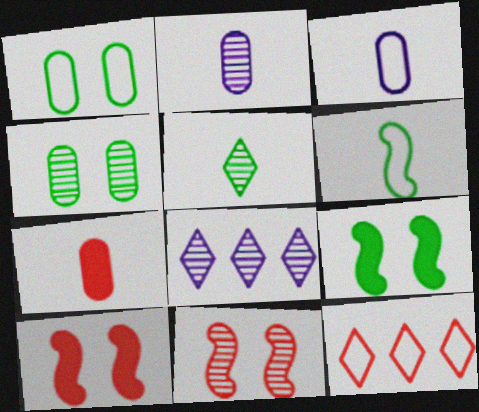[[2, 9, 12], 
[7, 11, 12]]